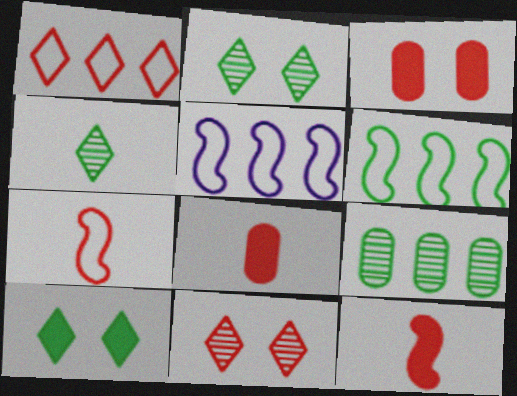[[2, 5, 8], 
[3, 4, 5]]